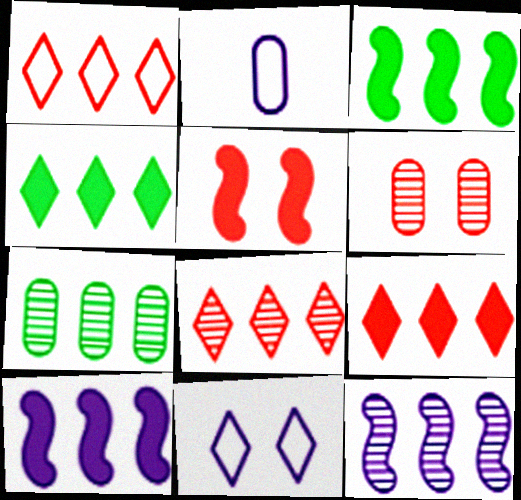[[1, 7, 10], 
[1, 8, 9], 
[7, 8, 12]]